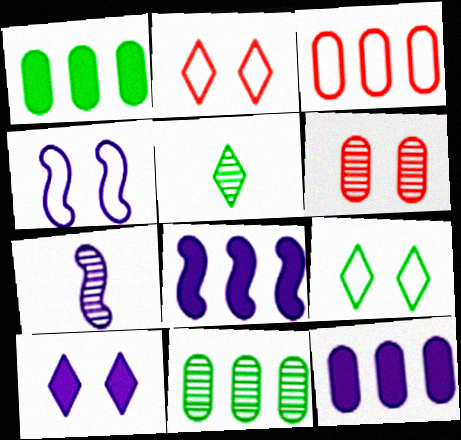[[1, 2, 7], 
[3, 11, 12], 
[4, 7, 8]]